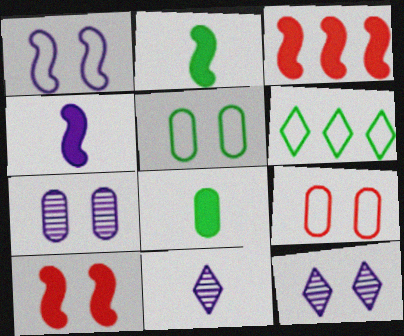[[3, 5, 11], 
[5, 10, 12]]